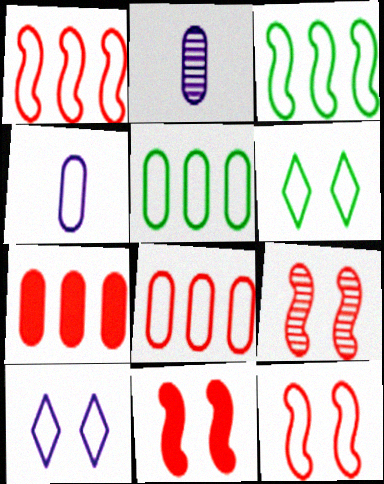[[1, 4, 6], 
[9, 11, 12]]